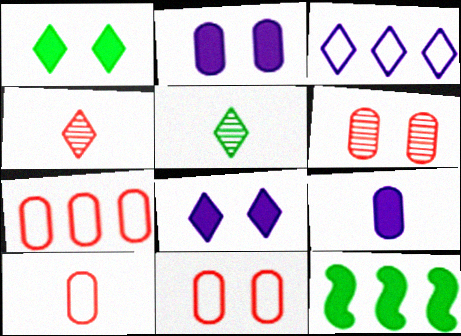[[1, 3, 4], 
[7, 10, 11]]